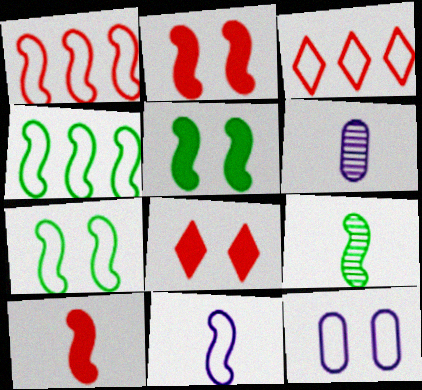[[1, 7, 11], 
[3, 5, 6], 
[4, 5, 9], 
[4, 6, 8], 
[9, 10, 11]]